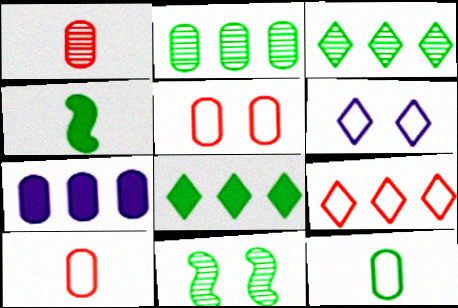[[8, 11, 12]]